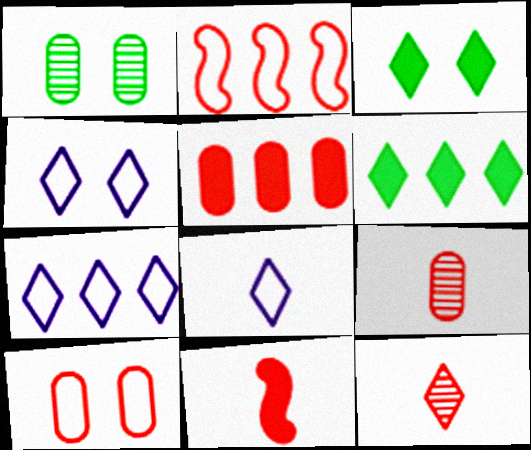[[1, 7, 11], 
[3, 7, 12], 
[4, 6, 12], 
[4, 7, 8], 
[5, 9, 10]]